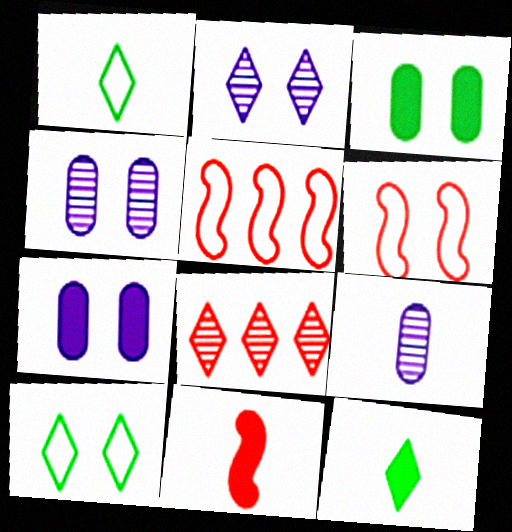[[1, 9, 11], 
[2, 3, 6], 
[4, 5, 12]]